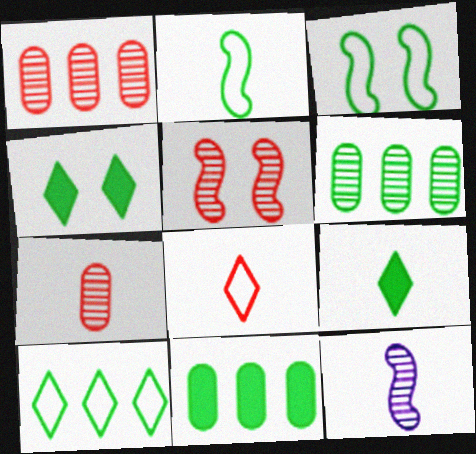[[2, 4, 6], 
[3, 6, 9]]